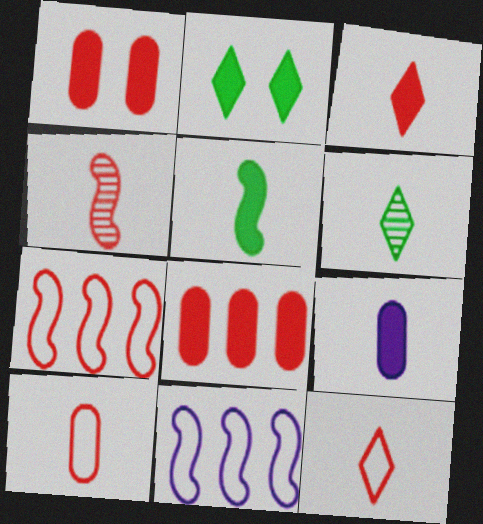[[1, 6, 11], 
[3, 4, 10], 
[3, 5, 9]]